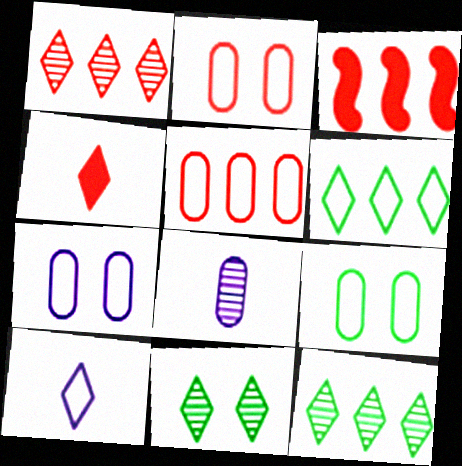[[1, 3, 5], 
[2, 7, 9]]